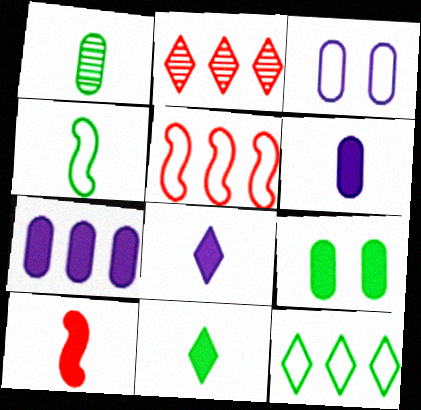[[1, 4, 11], 
[6, 10, 11]]